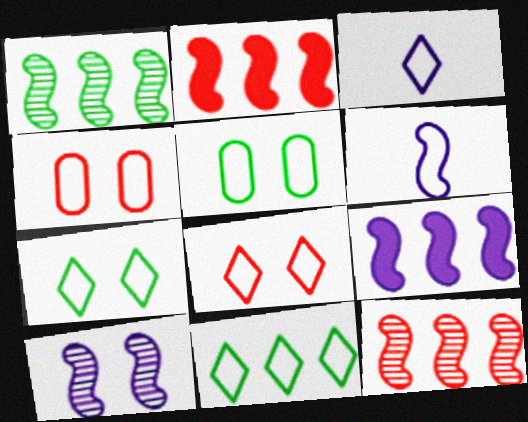[[3, 8, 11], 
[4, 6, 11], 
[6, 9, 10]]